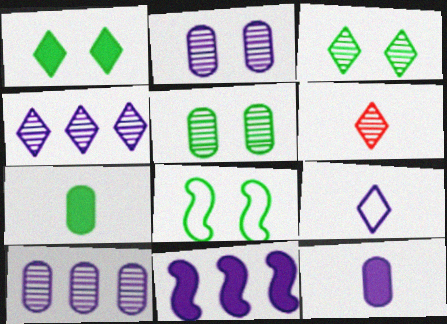[[1, 5, 8], 
[2, 9, 11], 
[3, 4, 6]]